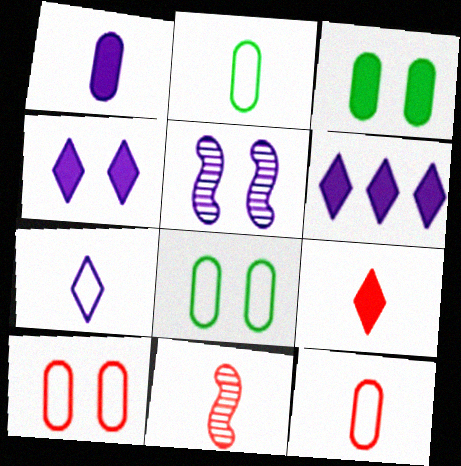[[6, 8, 11], 
[9, 11, 12]]